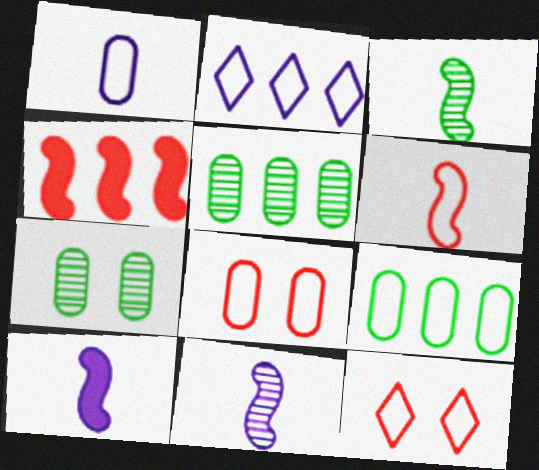[[1, 8, 9], 
[2, 4, 5], 
[3, 6, 10], 
[5, 10, 12]]